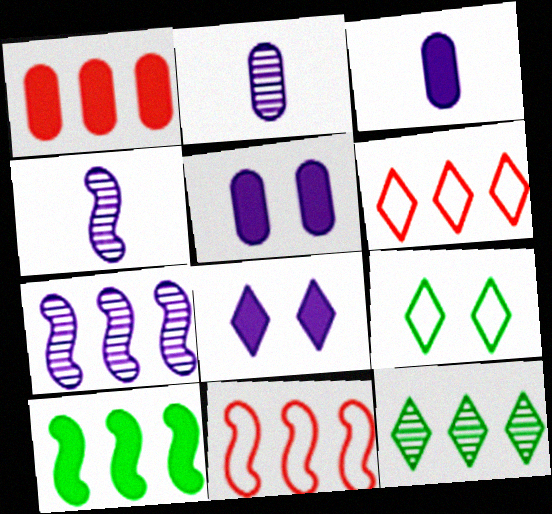[[1, 4, 9], 
[7, 10, 11]]